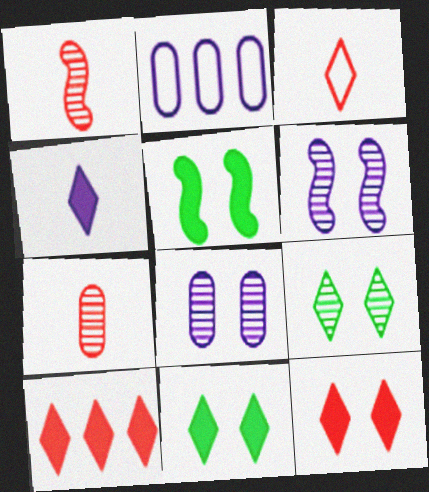[[1, 2, 11], 
[2, 4, 6], 
[4, 10, 11]]